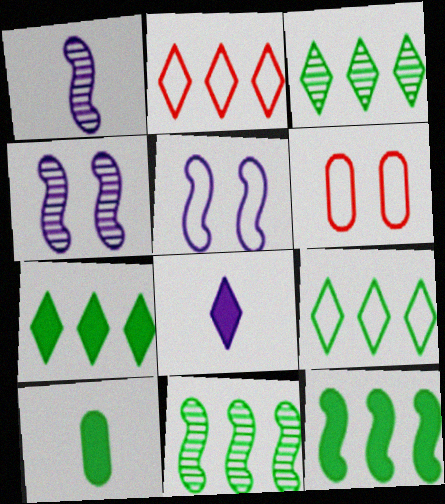[[1, 6, 7], 
[2, 4, 10], 
[3, 7, 9], 
[6, 8, 11]]